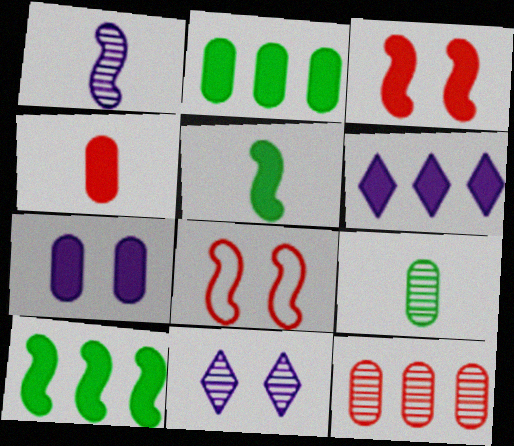[[1, 8, 10], 
[2, 4, 7], 
[6, 8, 9]]